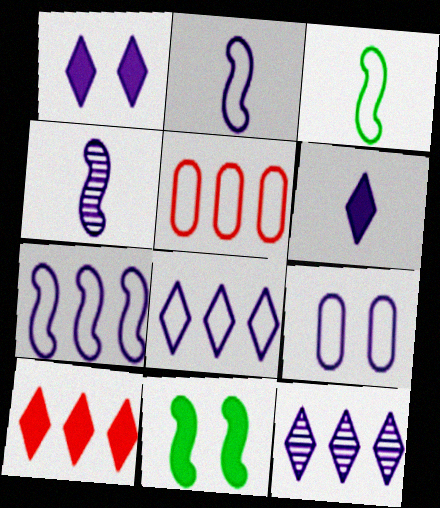[[2, 8, 9]]